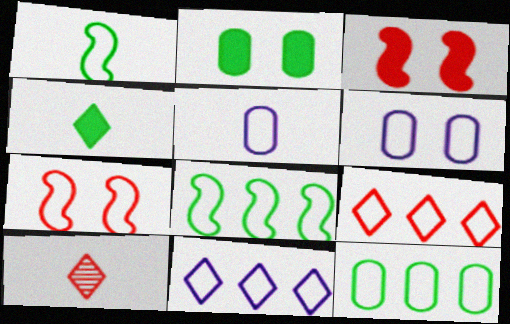[[1, 6, 9]]